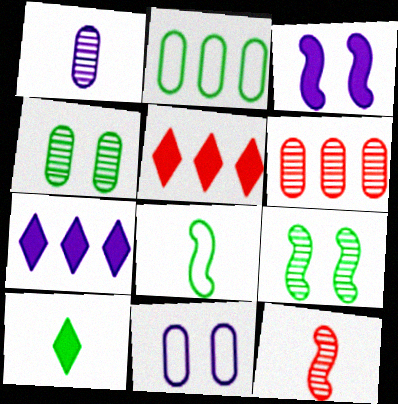[[1, 4, 6], 
[2, 9, 10]]